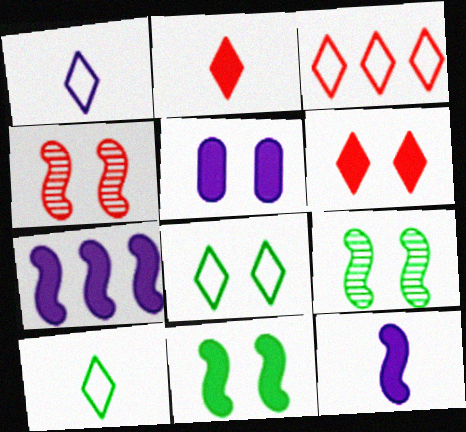[[1, 3, 8], 
[4, 5, 8], 
[5, 6, 11]]